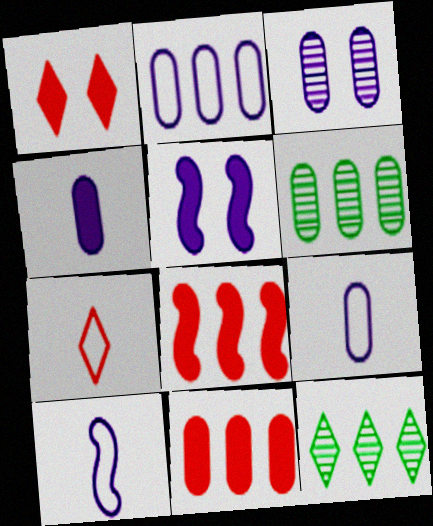[[1, 6, 10], 
[2, 3, 4], 
[2, 6, 11], 
[2, 8, 12], 
[5, 6, 7]]